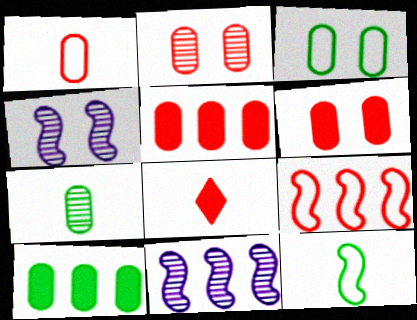[[1, 2, 5], 
[2, 8, 9], 
[3, 7, 10], 
[3, 8, 11]]